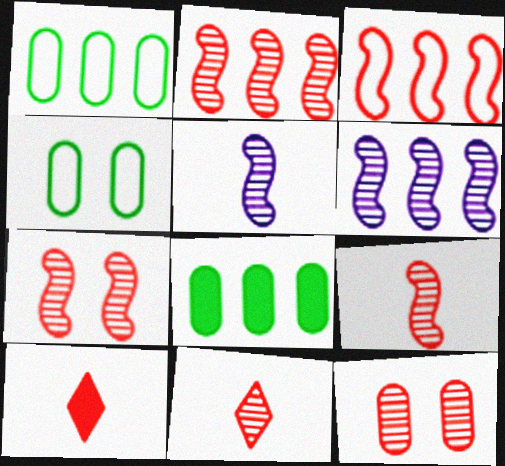[[2, 7, 9], 
[2, 11, 12], 
[3, 10, 12], 
[4, 6, 10]]